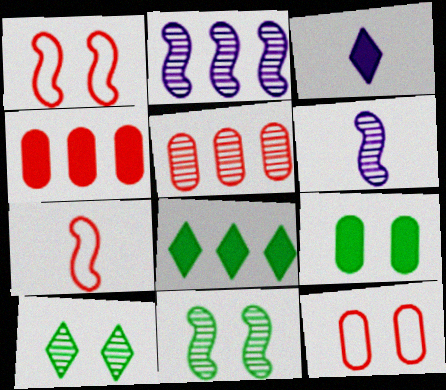[[5, 6, 10], 
[6, 8, 12]]